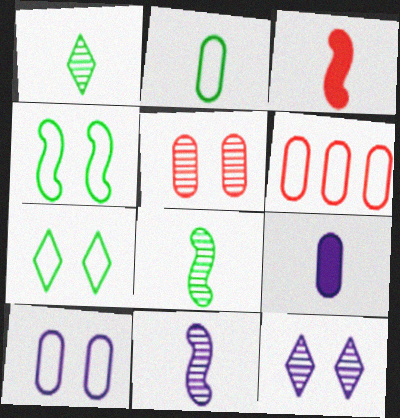[[2, 6, 10]]